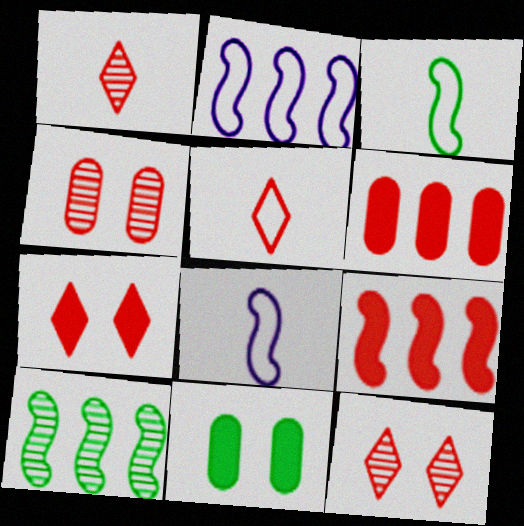[[1, 2, 11], 
[2, 9, 10], 
[4, 5, 9]]